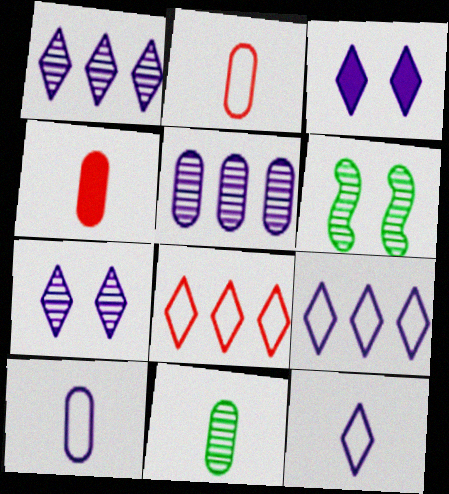[[1, 3, 12], 
[4, 6, 9], 
[4, 10, 11]]